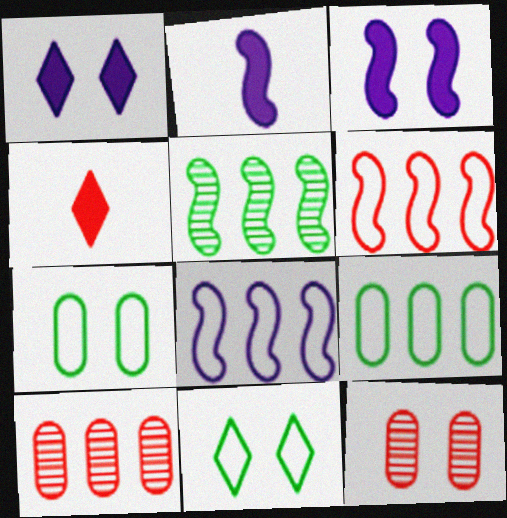[[2, 10, 11], 
[3, 11, 12], 
[4, 6, 12]]